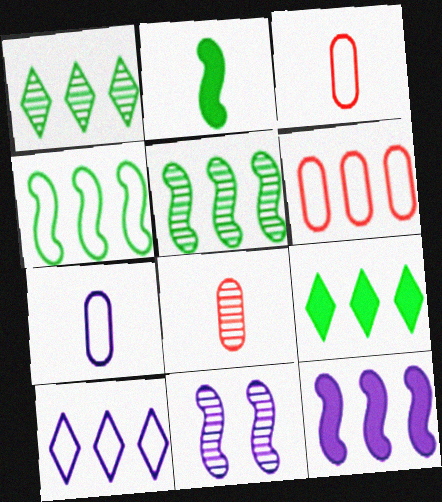[[1, 6, 12], 
[1, 8, 11], 
[3, 9, 11], 
[4, 6, 10]]